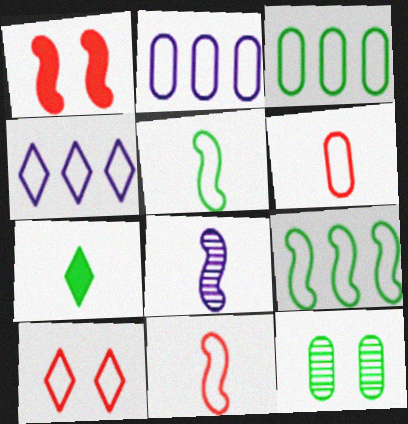[[1, 8, 9], 
[2, 5, 10], 
[6, 7, 8], 
[7, 9, 12]]